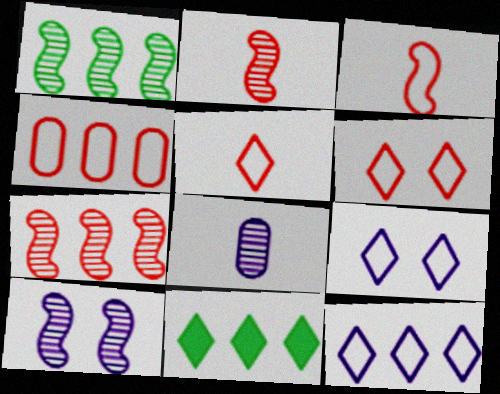[[1, 2, 10], 
[3, 4, 6]]